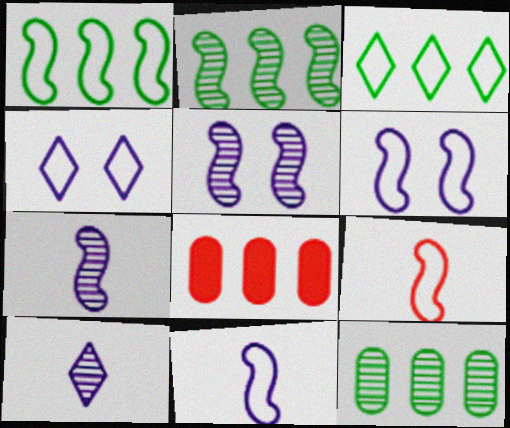[[1, 6, 9]]